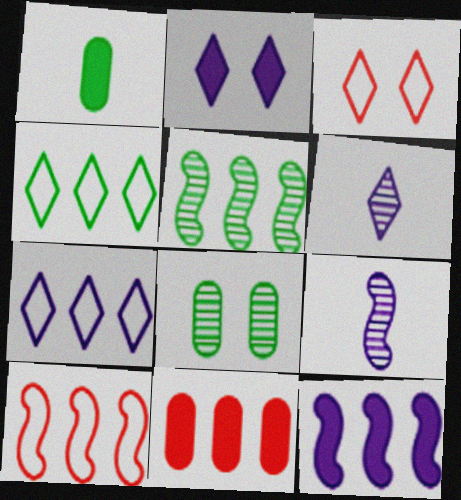[[2, 6, 7], 
[5, 7, 11], 
[5, 10, 12]]